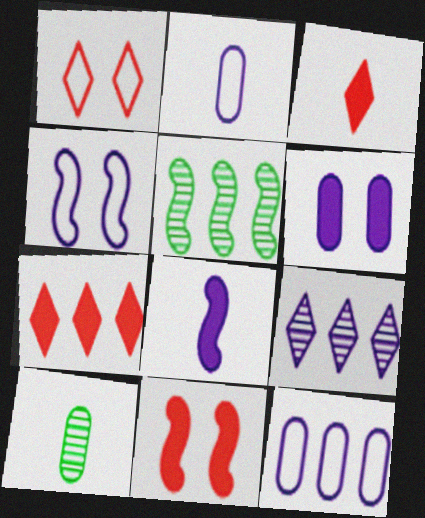[[4, 7, 10], 
[5, 7, 12]]